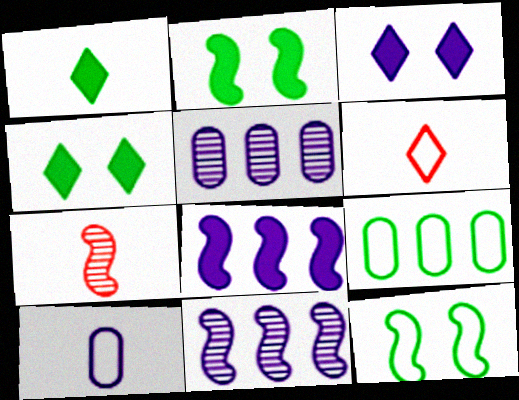[[1, 7, 10], 
[2, 5, 6], 
[3, 7, 9], 
[3, 10, 11], 
[7, 8, 12]]